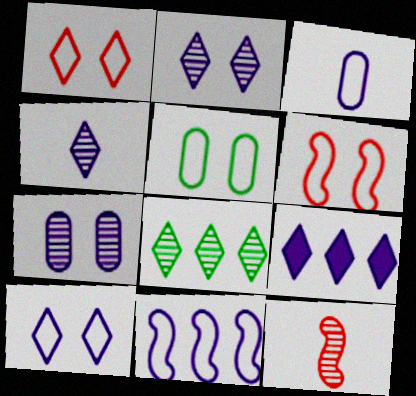[[3, 10, 11], 
[4, 9, 10], 
[5, 6, 10], 
[5, 9, 12], 
[7, 8, 12]]